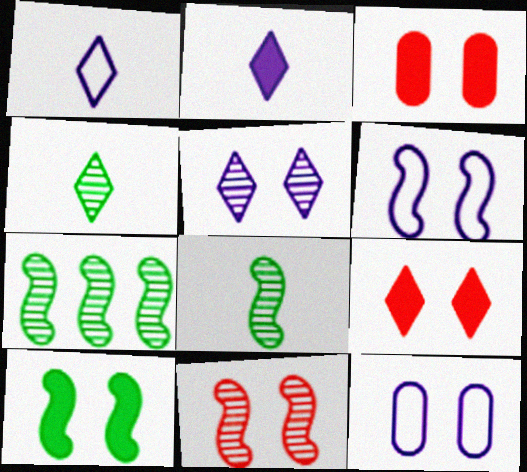[[1, 3, 7], 
[6, 10, 11]]